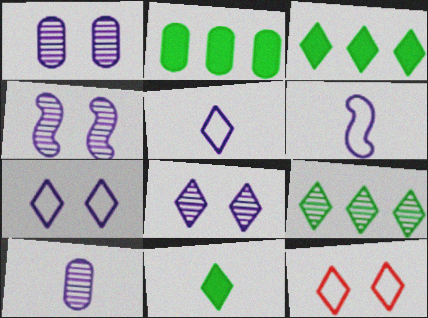[[1, 4, 8]]